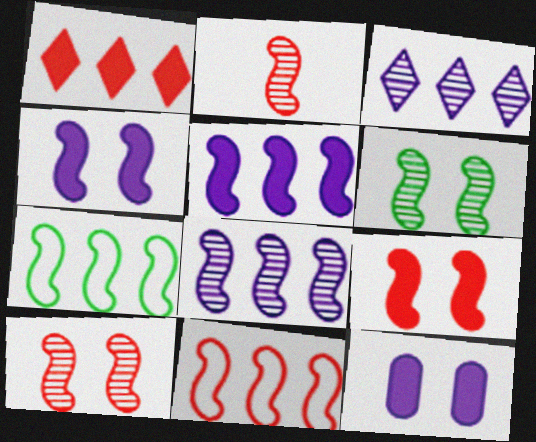[[2, 4, 7], 
[2, 6, 8], 
[2, 9, 11]]